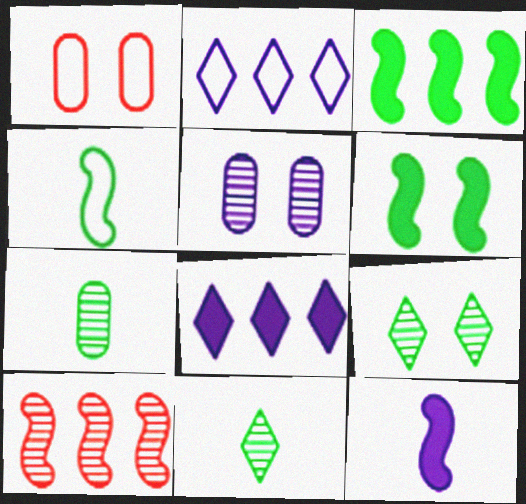[[1, 2, 4], 
[2, 5, 12], 
[5, 10, 11]]